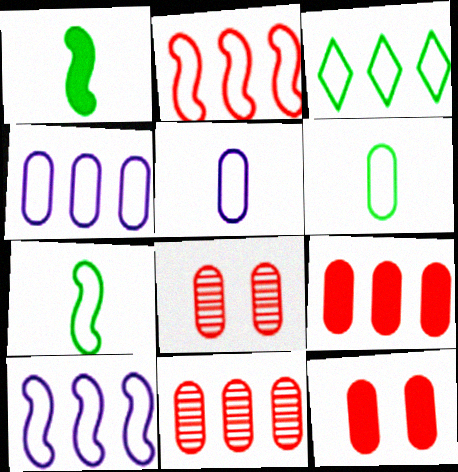[[2, 3, 4]]